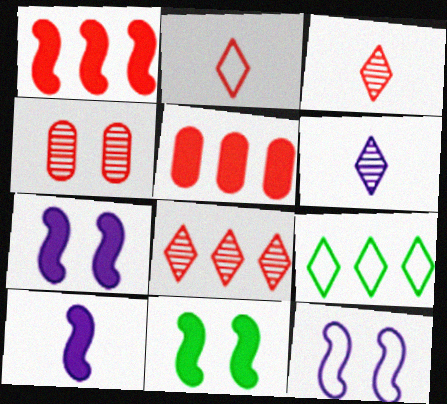[[1, 2, 4], 
[1, 10, 11], 
[4, 9, 10]]